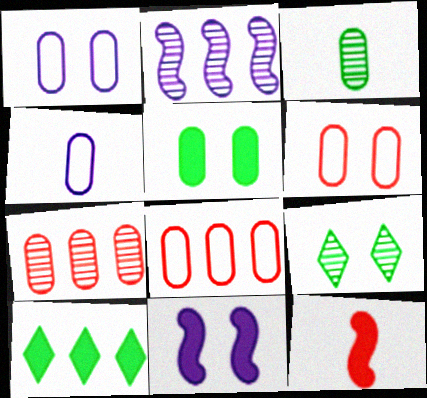[[2, 8, 10], 
[4, 5, 7], 
[6, 9, 11]]